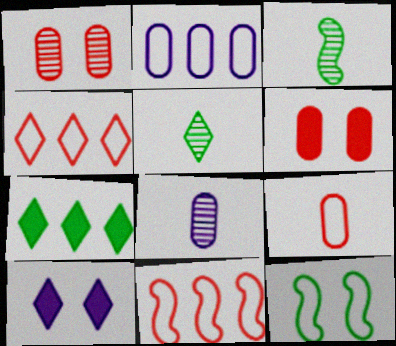[[1, 10, 12], 
[4, 5, 10]]